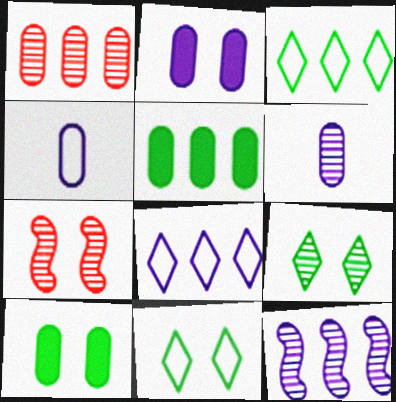[[1, 4, 10], 
[2, 7, 11]]